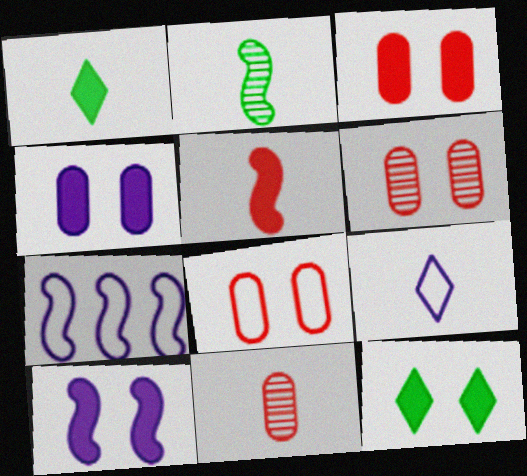[[1, 6, 7], 
[3, 6, 8], 
[3, 10, 12], 
[7, 11, 12]]